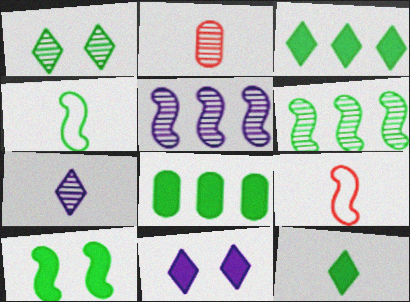[[1, 2, 5], 
[1, 4, 8], 
[4, 6, 10], 
[5, 9, 10], 
[8, 10, 12]]